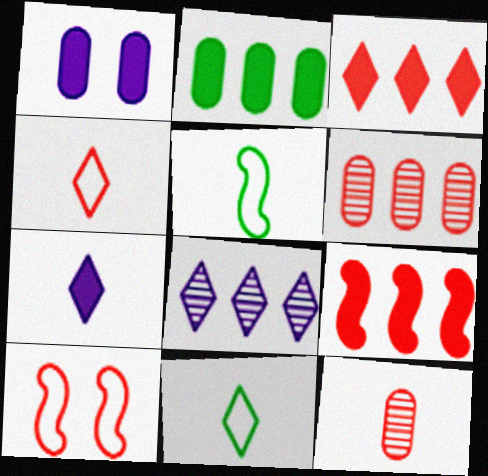[[3, 10, 12], 
[5, 7, 12]]